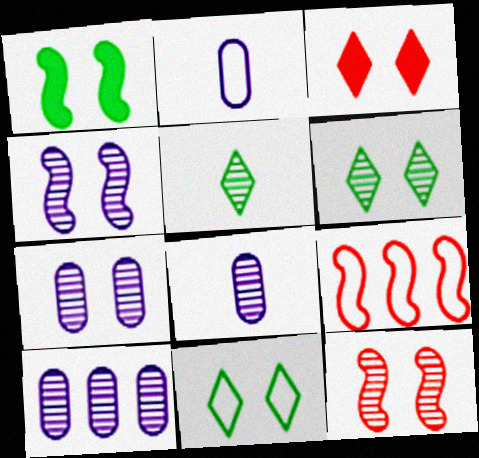[[2, 9, 11], 
[5, 10, 12], 
[6, 7, 12], 
[7, 8, 10]]